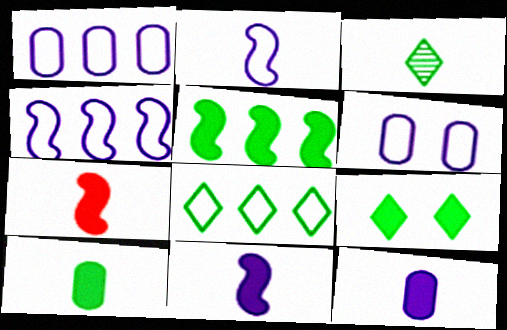[[3, 8, 9], 
[5, 9, 10]]